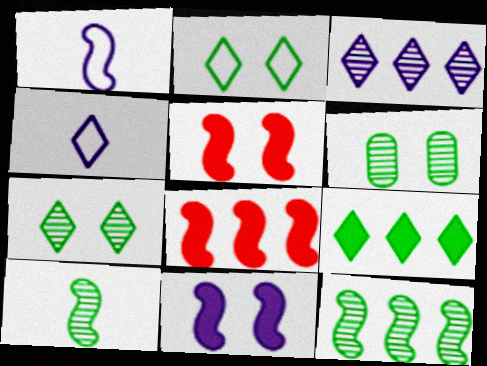[[1, 5, 12], 
[4, 6, 8]]